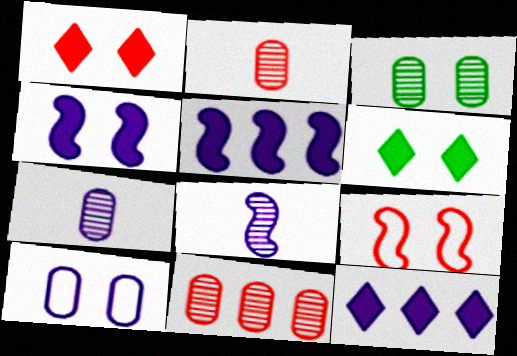[[3, 7, 11], 
[8, 10, 12]]